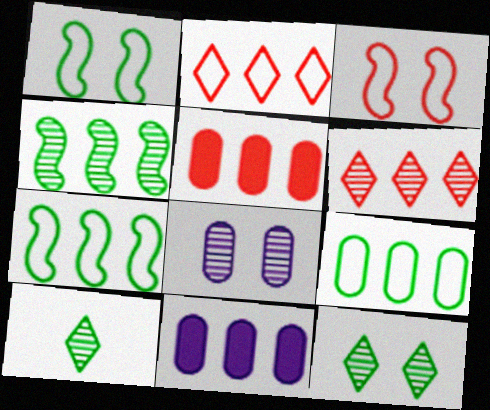[[2, 4, 11], 
[3, 10, 11], 
[6, 7, 11]]